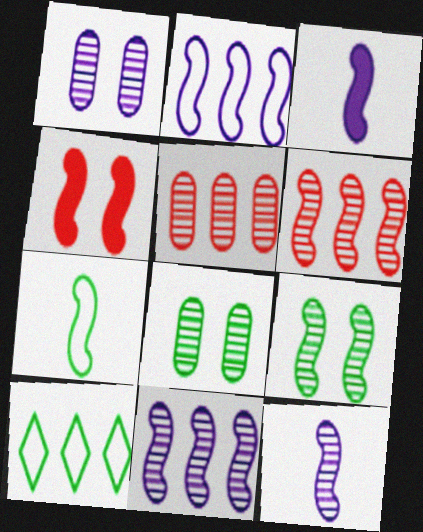[[4, 7, 11], 
[6, 9, 12]]